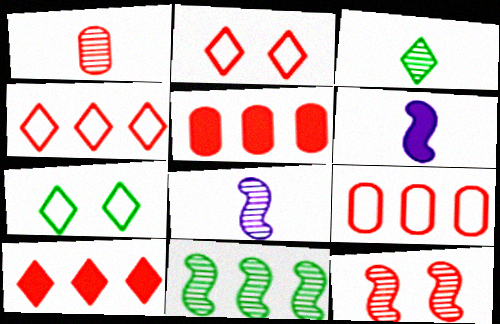[[1, 3, 8], 
[5, 7, 8], 
[8, 11, 12]]